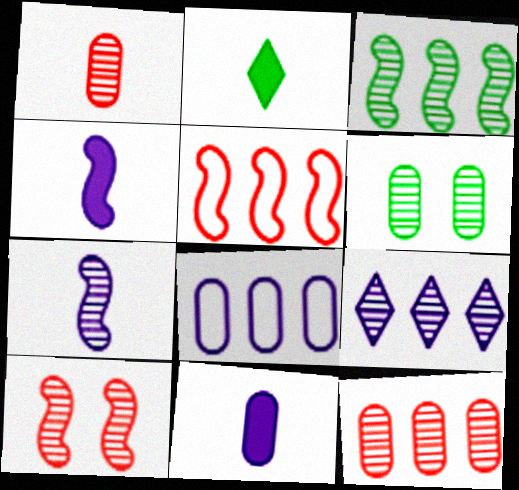[[2, 8, 10], 
[3, 7, 10], 
[3, 9, 12]]